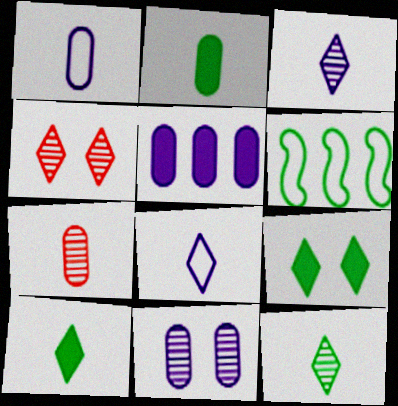[[1, 2, 7], 
[1, 5, 11]]